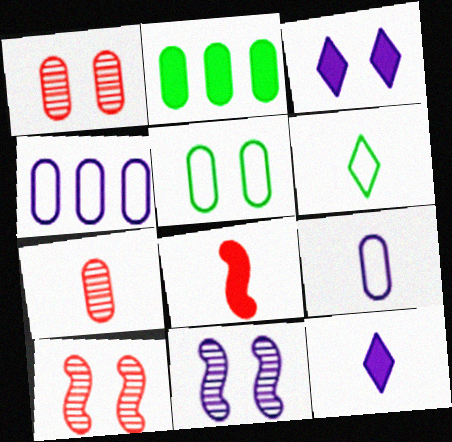[[1, 2, 9], 
[2, 3, 8], 
[3, 5, 10], 
[4, 11, 12]]